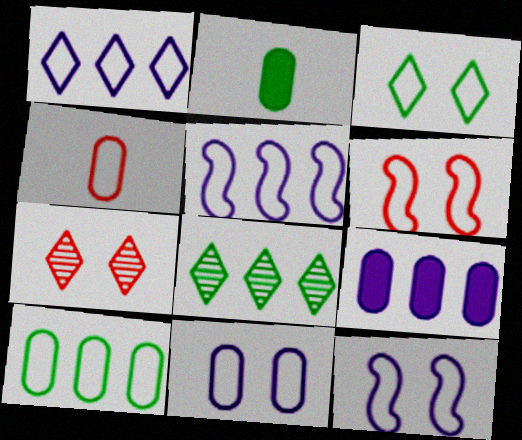[[2, 5, 7], 
[3, 4, 5], 
[3, 6, 11], 
[4, 10, 11]]